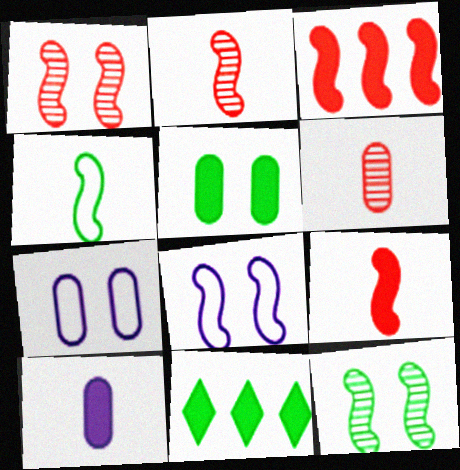[[2, 7, 11], 
[6, 8, 11]]